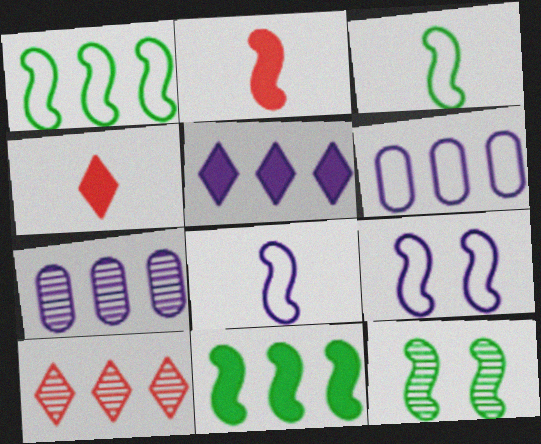[[3, 11, 12], 
[4, 6, 12], 
[6, 10, 11]]